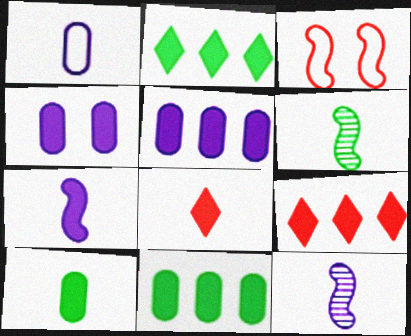[[1, 6, 8], 
[7, 8, 10]]